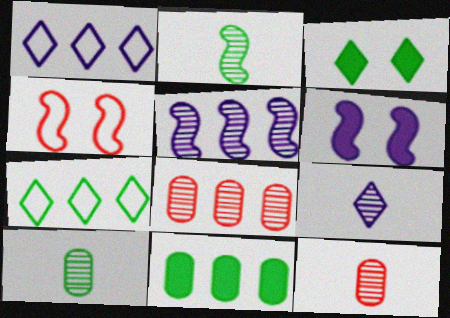[[2, 9, 12], 
[4, 9, 11], 
[6, 7, 12]]